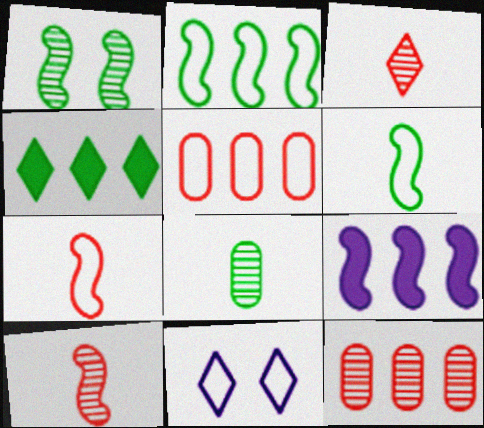[[1, 7, 9], 
[3, 4, 11], 
[5, 6, 11]]